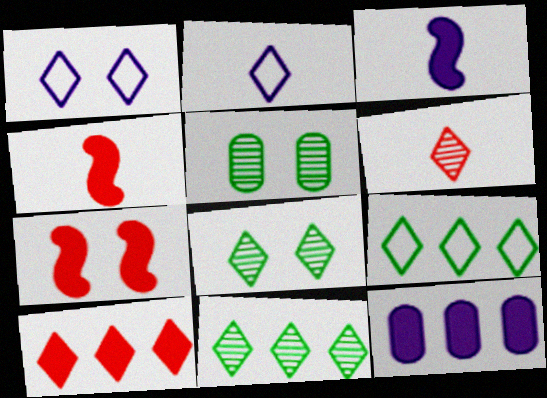[[1, 5, 7], 
[2, 8, 10]]